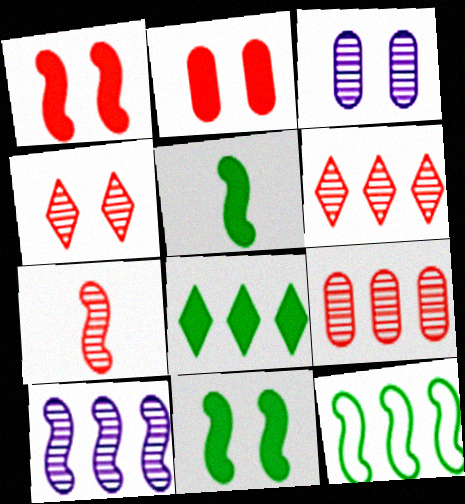[[4, 7, 9]]